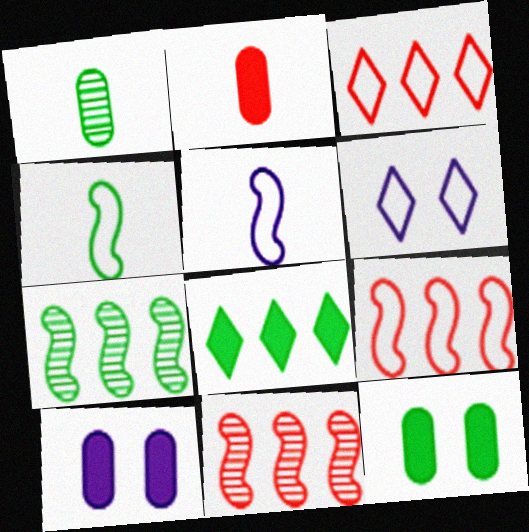[[2, 6, 7]]